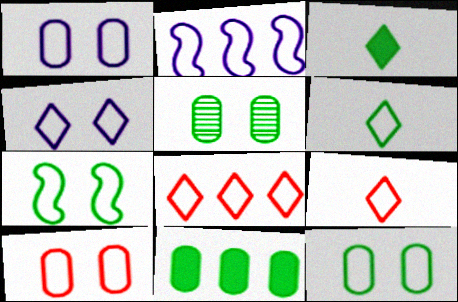[[1, 10, 12], 
[2, 6, 10], 
[2, 9, 12], 
[4, 6, 8], 
[4, 7, 10]]